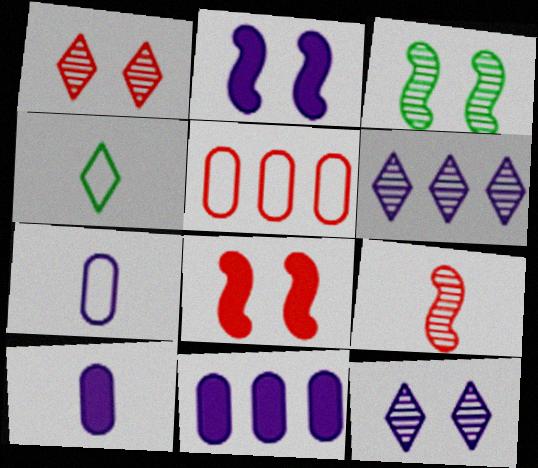[[2, 6, 7], 
[4, 9, 10]]